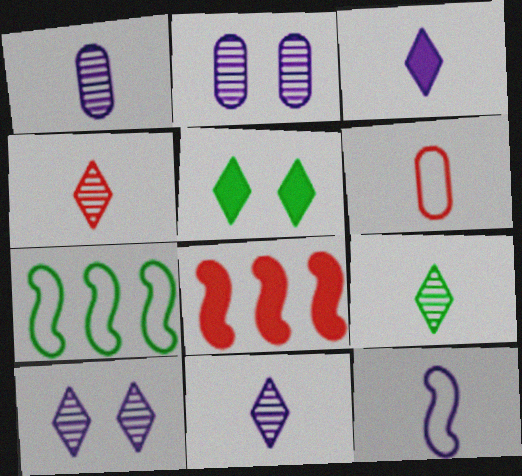[[1, 3, 12], 
[4, 9, 11]]